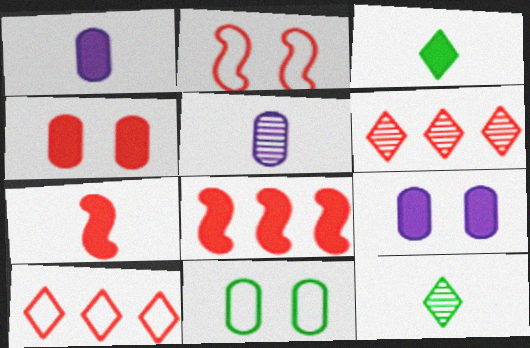[[1, 3, 7], 
[3, 8, 9]]